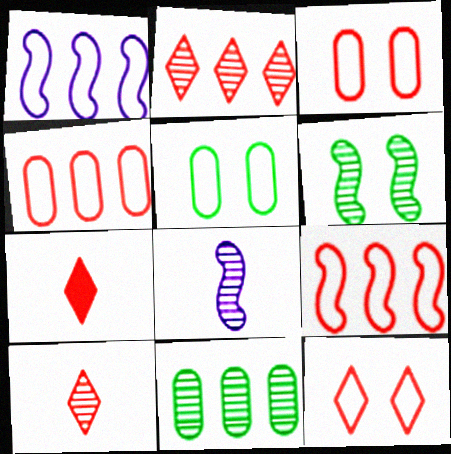[[2, 7, 12]]